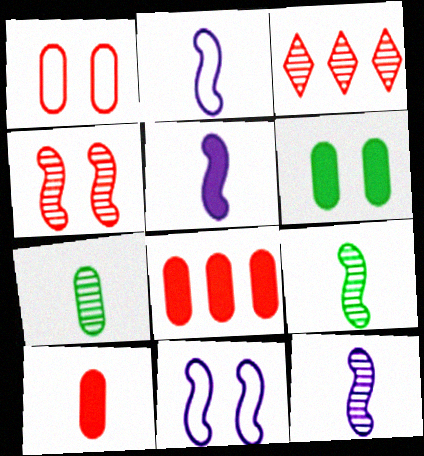[[2, 3, 6], 
[2, 5, 12]]